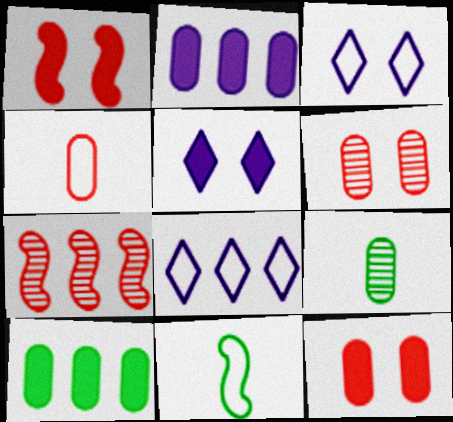[[1, 8, 9], 
[7, 8, 10]]